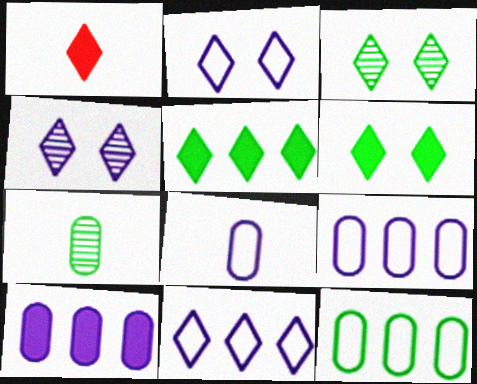[[1, 3, 11]]